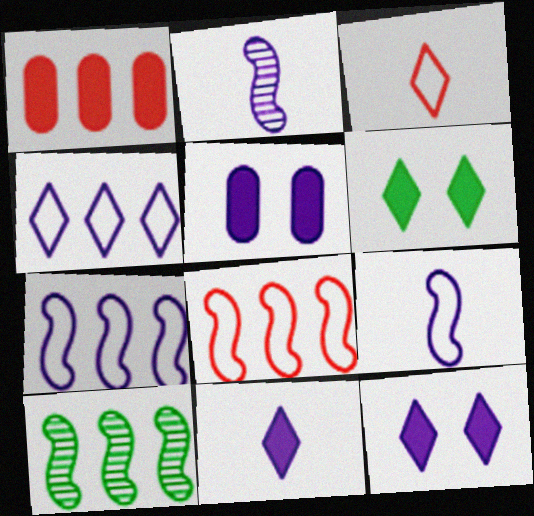[[1, 4, 10], 
[2, 4, 5], 
[3, 5, 10]]